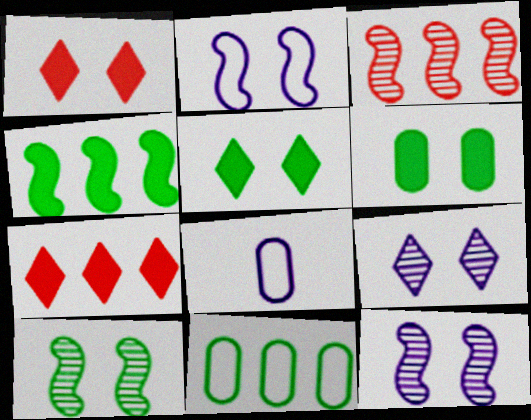[[3, 5, 8], 
[7, 8, 10]]